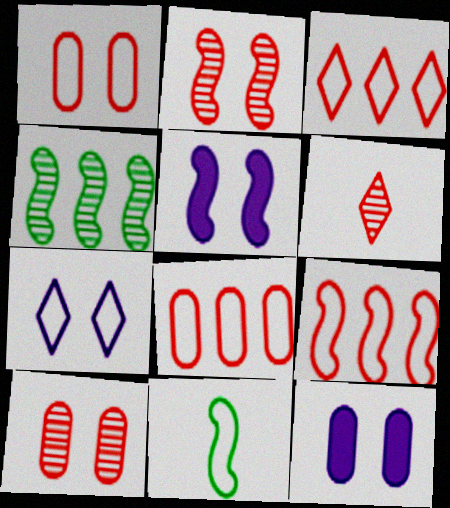[[3, 8, 9], 
[7, 8, 11]]